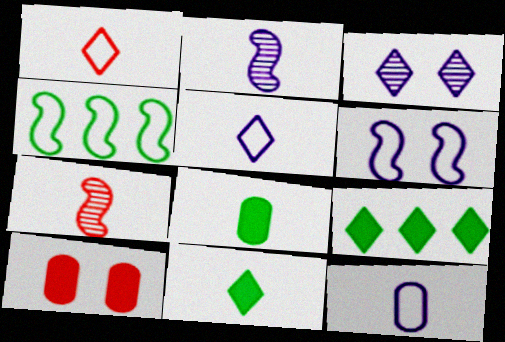[[1, 2, 8], 
[1, 3, 9], 
[5, 7, 8], 
[7, 11, 12]]